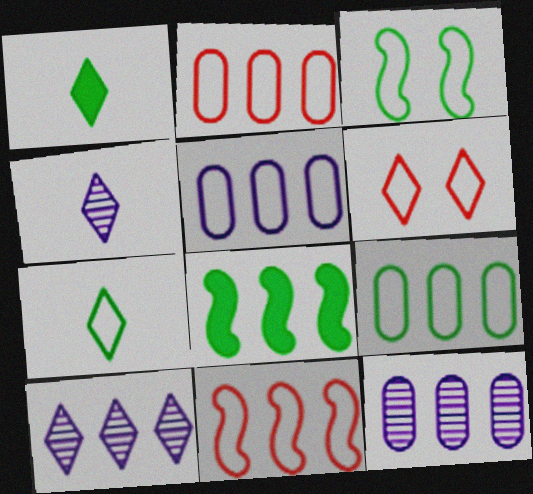[[1, 6, 10], 
[2, 5, 9], 
[2, 8, 10], 
[3, 7, 9]]